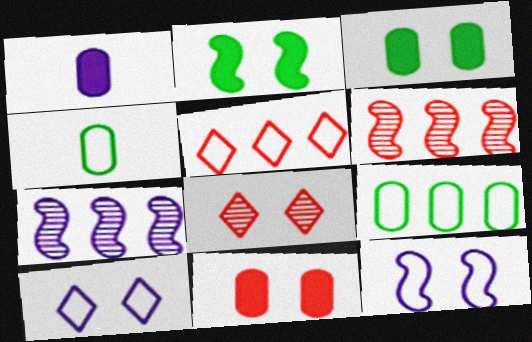[[1, 7, 10], 
[3, 8, 12], 
[4, 5, 12]]